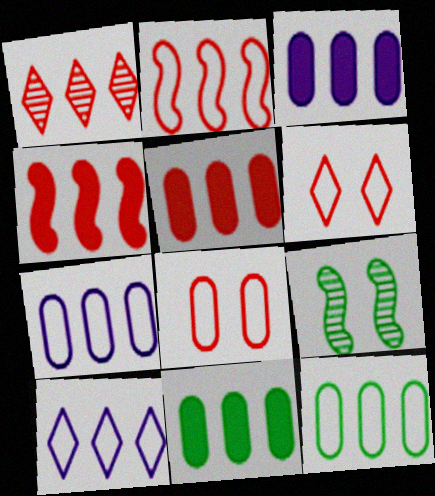[[1, 2, 5], 
[2, 10, 12], 
[3, 5, 11]]